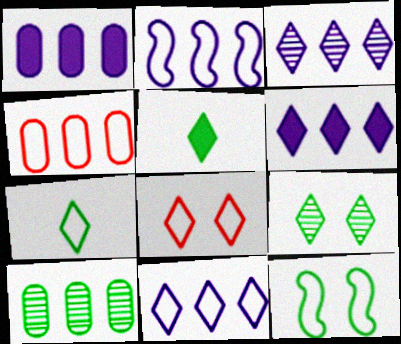[[1, 2, 3], 
[1, 4, 10], 
[3, 5, 8], 
[3, 6, 11], 
[5, 10, 12], 
[7, 8, 11]]